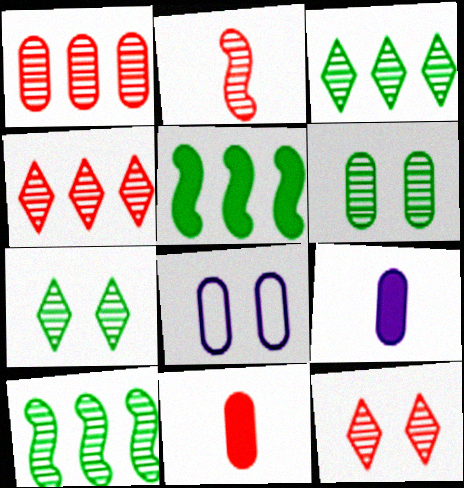[[1, 2, 12]]